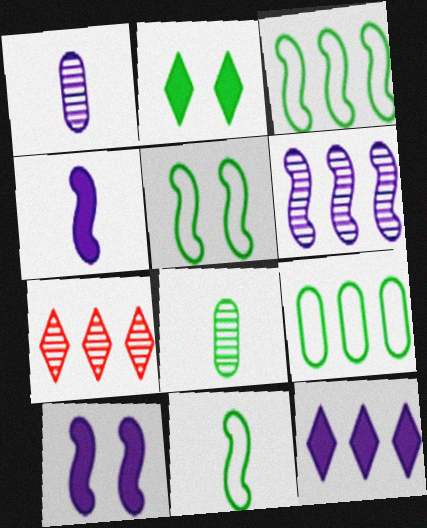[[2, 3, 8], 
[3, 5, 11]]